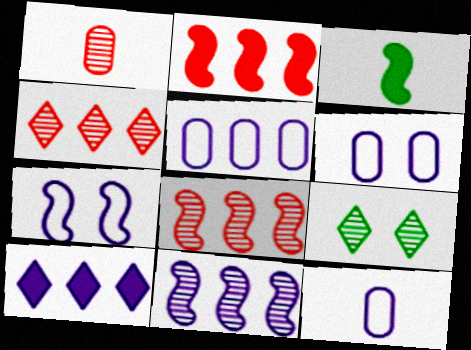[[1, 9, 11], 
[2, 9, 12], 
[3, 4, 6], 
[3, 7, 8], 
[5, 6, 12], 
[5, 10, 11]]